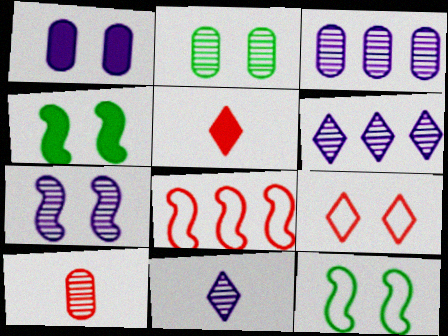[[2, 3, 10], 
[3, 5, 12], 
[3, 7, 11]]